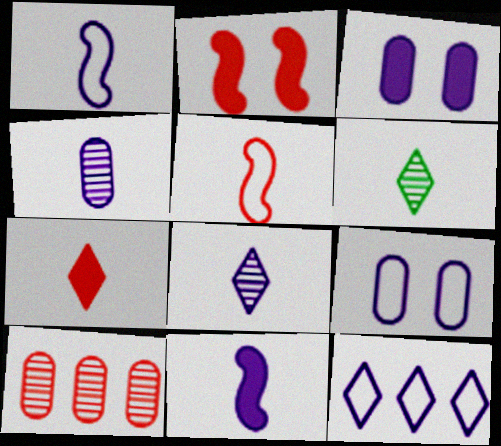[[1, 9, 12]]